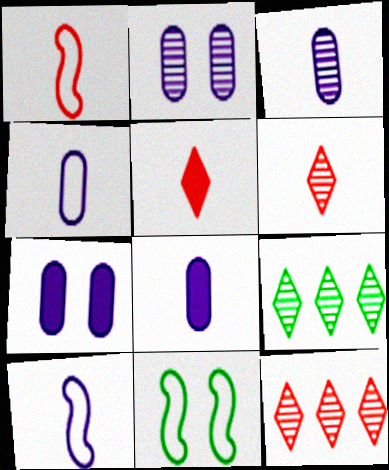[[1, 7, 9], 
[3, 4, 8], 
[8, 11, 12]]